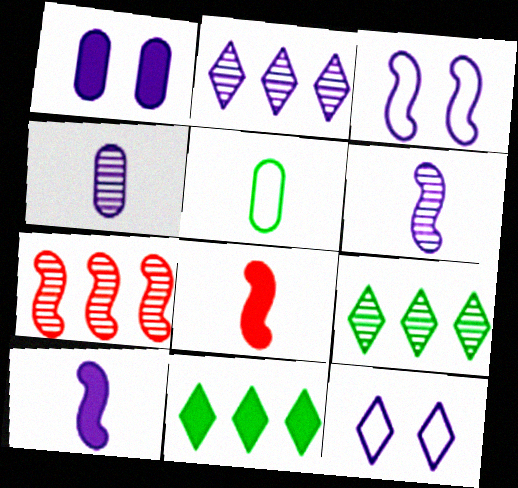[[1, 8, 11]]